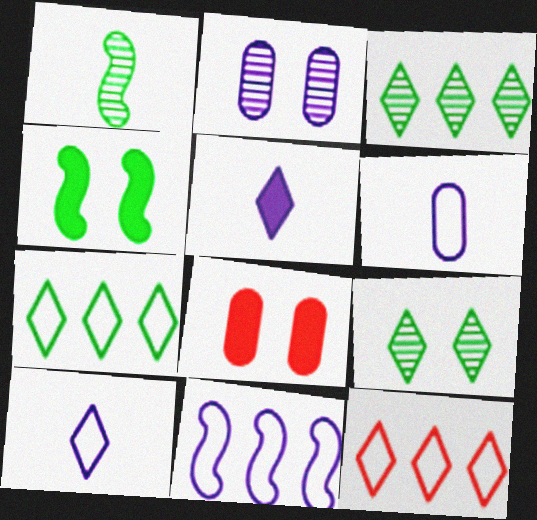[[2, 5, 11], 
[5, 9, 12]]